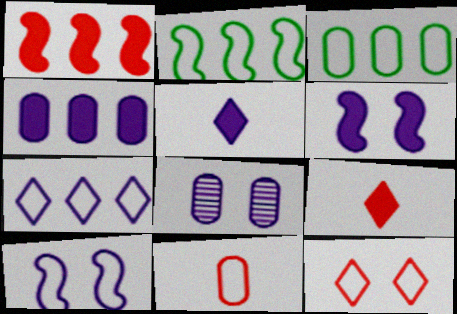[[2, 8, 9], 
[4, 5, 6]]